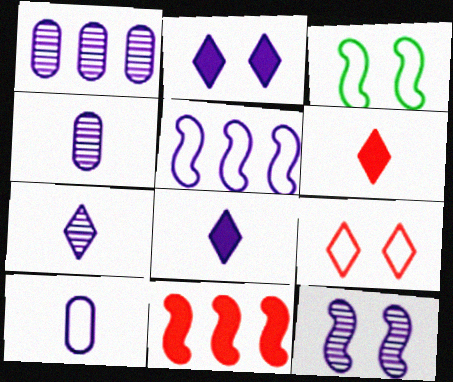[[1, 3, 6], 
[1, 7, 12], 
[2, 4, 5]]